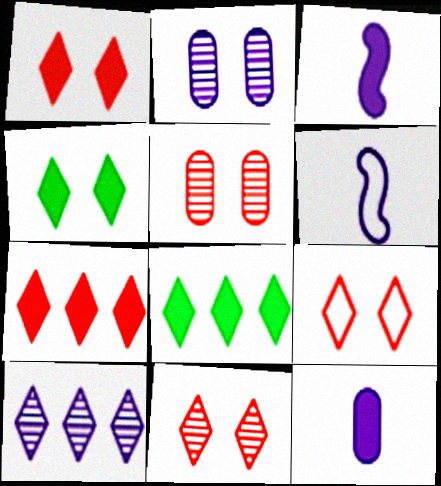[[1, 9, 11], 
[5, 6, 8]]